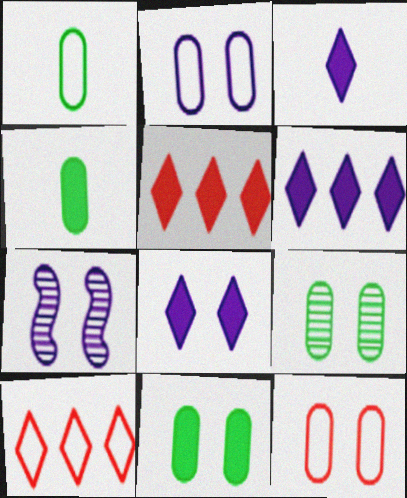[[1, 5, 7], 
[2, 7, 8], 
[3, 6, 8], 
[4, 7, 10]]